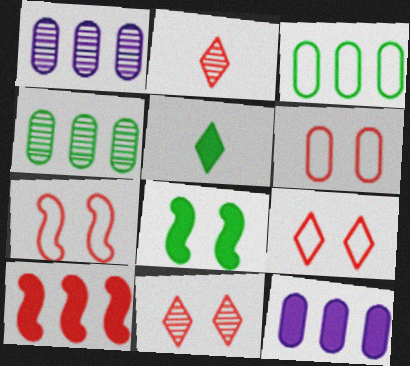[[1, 5, 7], 
[2, 6, 10], 
[6, 7, 9]]